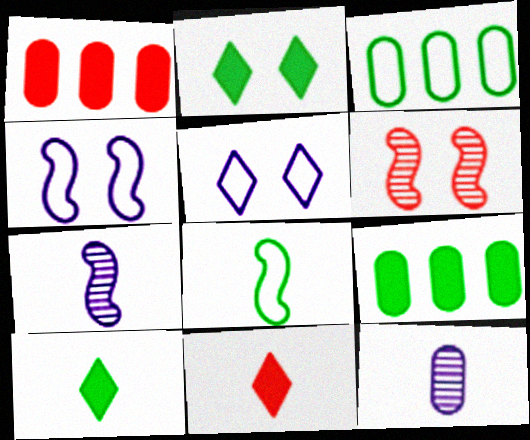[[8, 11, 12]]